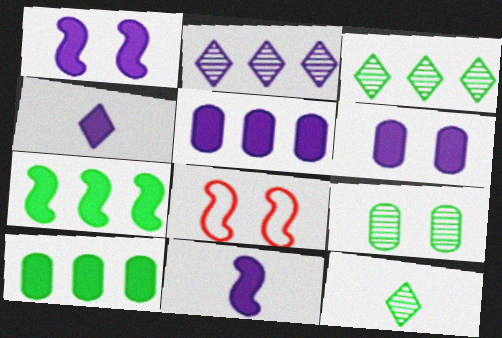[[1, 4, 5], 
[5, 8, 12]]